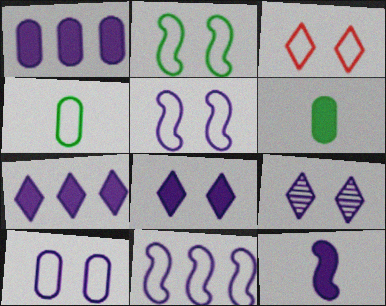[[1, 8, 12], 
[2, 3, 10], 
[3, 4, 11]]